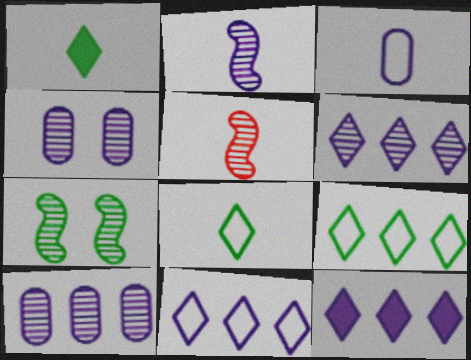[[1, 3, 5], 
[2, 4, 6], 
[6, 11, 12]]